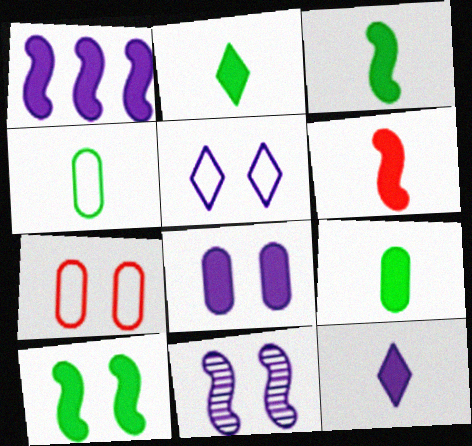[[1, 6, 10], 
[1, 8, 12], 
[2, 3, 9], 
[5, 8, 11], 
[6, 9, 12]]